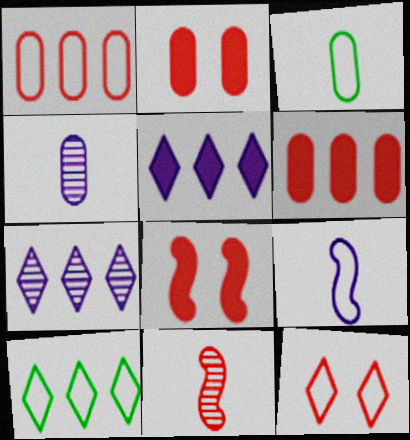[[3, 7, 8], 
[4, 8, 10], 
[6, 11, 12]]